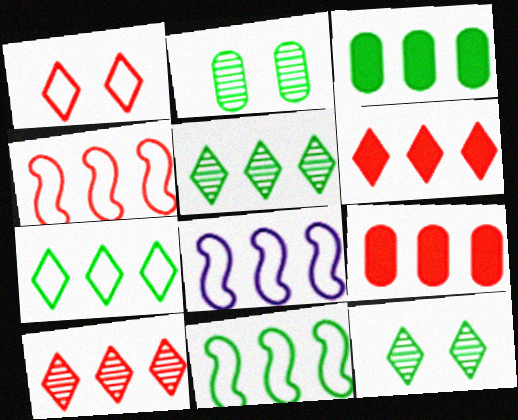[[3, 5, 11], 
[3, 8, 10], 
[4, 8, 11], 
[4, 9, 10], 
[5, 8, 9]]